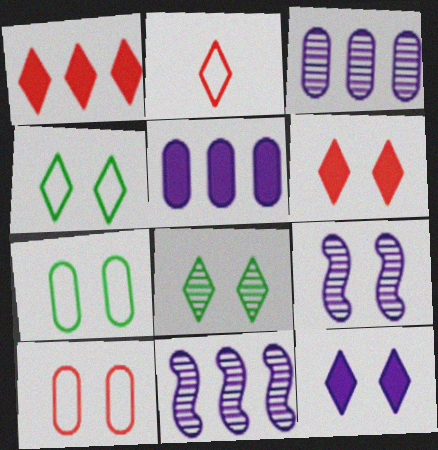[[6, 7, 9]]